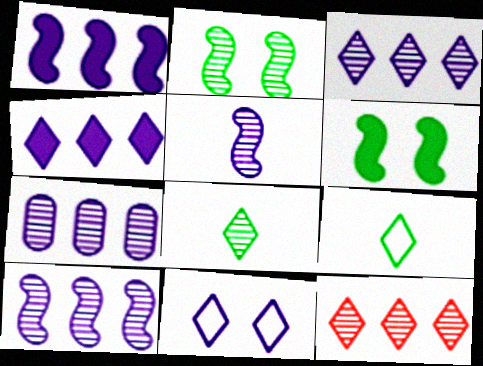[[3, 7, 10]]